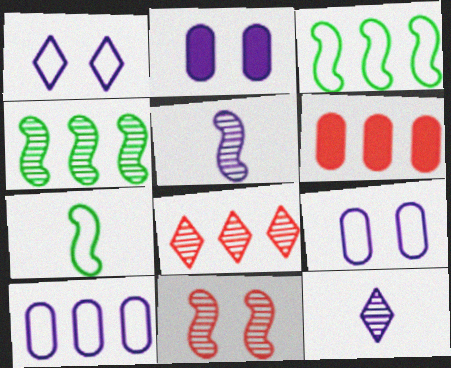[[2, 7, 8], 
[4, 5, 11]]